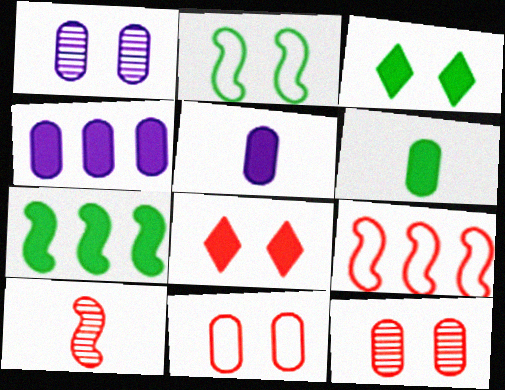[[1, 2, 8], 
[3, 6, 7], 
[5, 7, 8]]